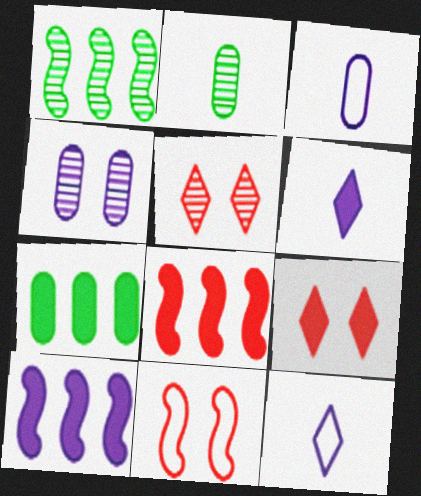[[1, 3, 9], 
[4, 10, 12]]